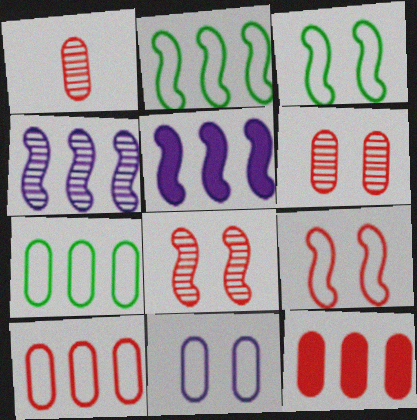[]